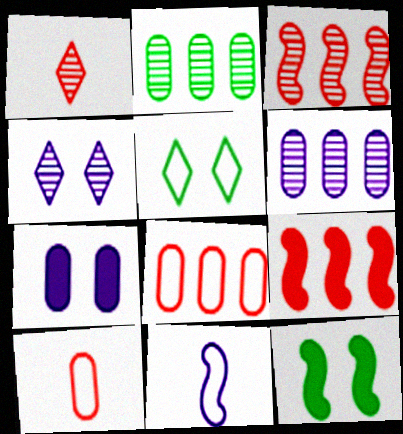[[2, 7, 10], 
[3, 11, 12], 
[5, 8, 11]]